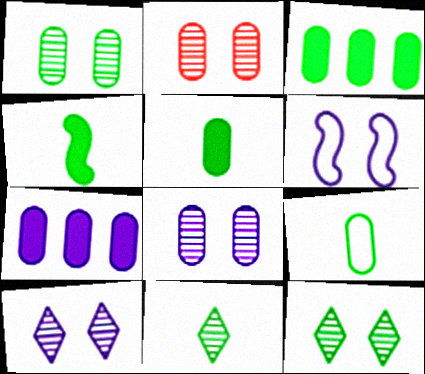[[1, 2, 8], 
[1, 3, 9], 
[2, 7, 9], 
[4, 9, 11]]